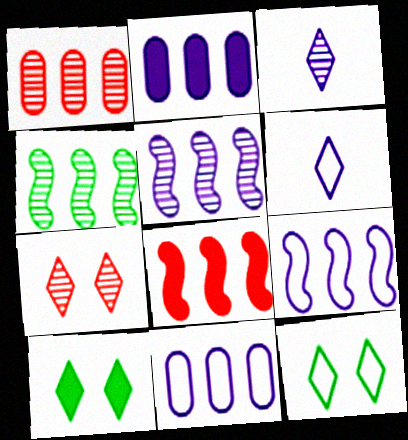[[4, 8, 9]]